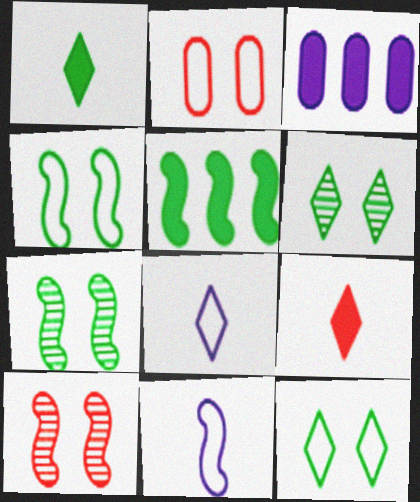[[5, 10, 11]]